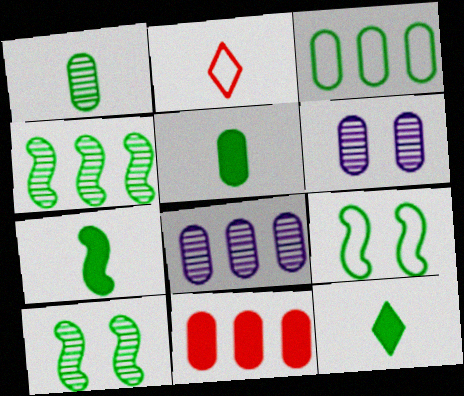[[3, 8, 11], 
[3, 10, 12], 
[4, 7, 9], 
[5, 7, 12]]